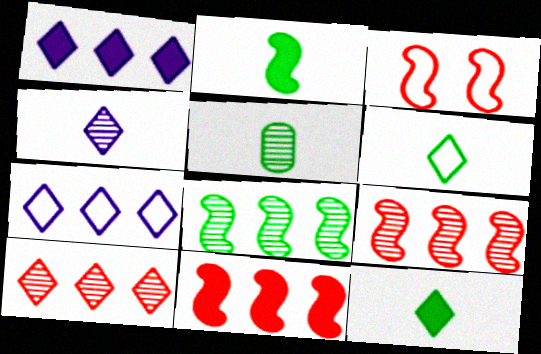[[1, 3, 5], 
[2, 5, 6]]